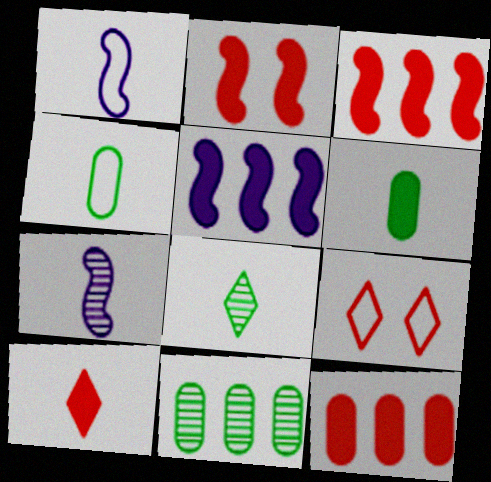[[2, 10, 12], 
[4, 7, 10]]